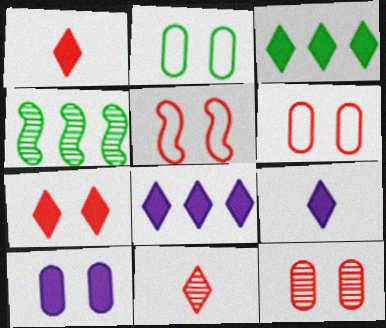[[2, 10, 12], 
[3, 7, 9], 
[4, 6, 9], 
[5, 7, 12]]